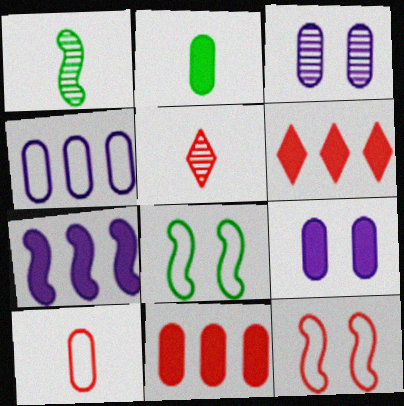[[1, 7, 12], 
[2, 9, 11], 
[5, 11, 12]]